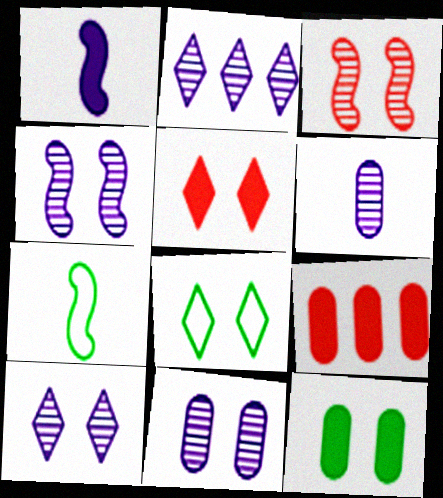[[2, 4, 6], 
[4, 10, 11], 
[5, 8, 10], 
[7, 9, 10]]